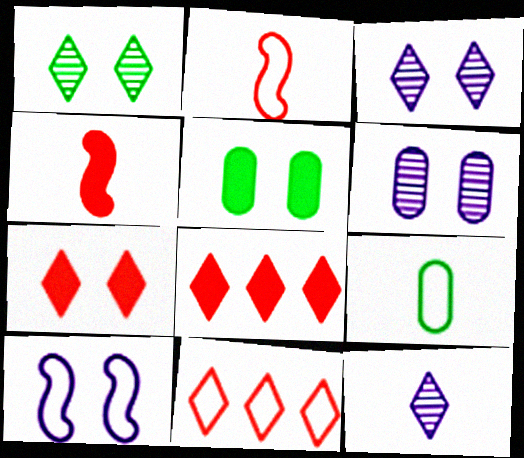[[4, 9, 12], 
[9, 10, 11]]